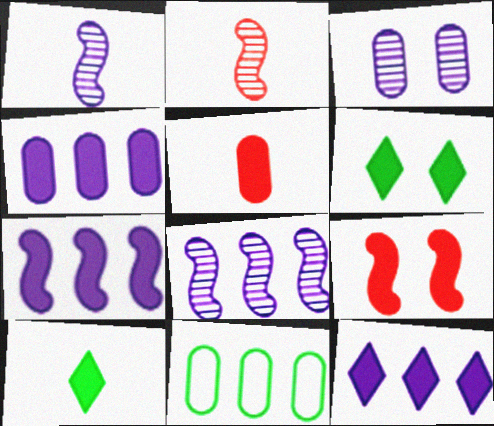[[3, 5, 11], 
[4, 7, 12], 
[4, 9, 10], 
[5, 6, 7]]